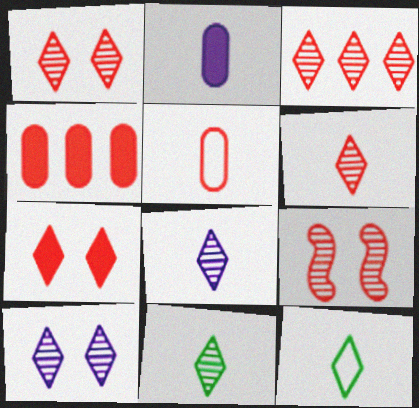[[1, 3, 6], 
[3, 10, 11], 
[6, 8, 11]]